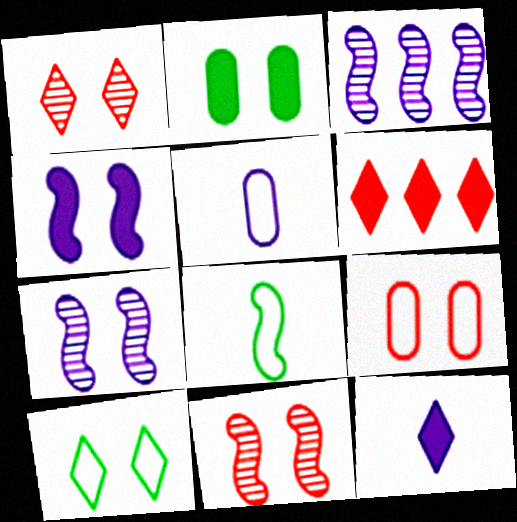[]